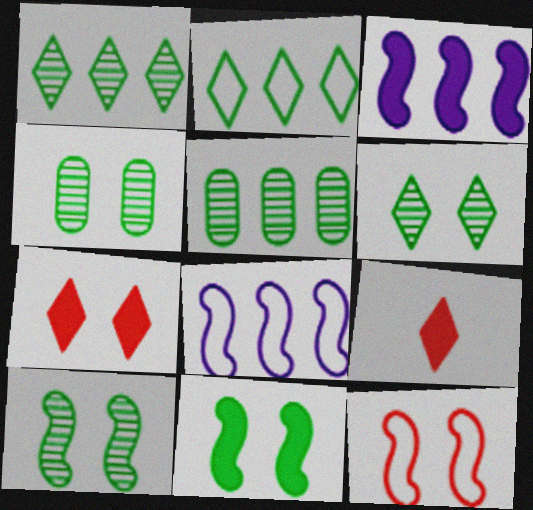[[4, 6, 10], 
[4, 8, 9]]